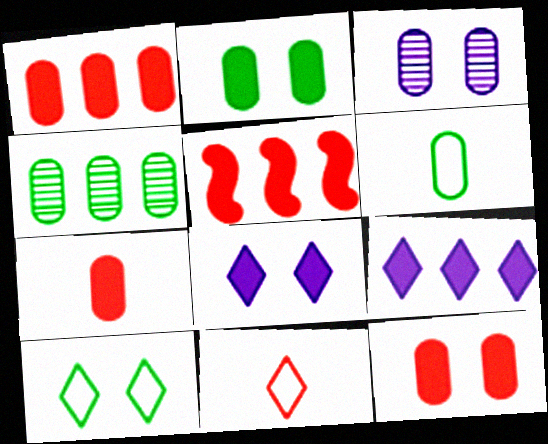[[1, 3, 6], 
[1, 7, 12], 
[2, 4, 6]]